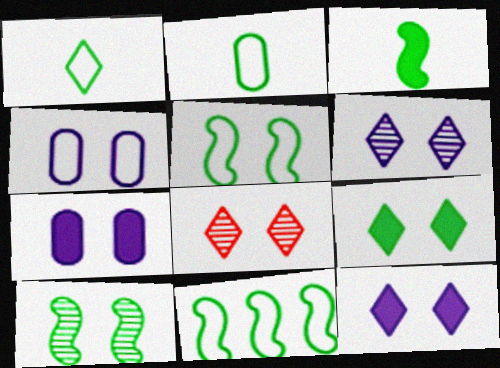[[3, 10, 11], 
[5, 7, 8]]